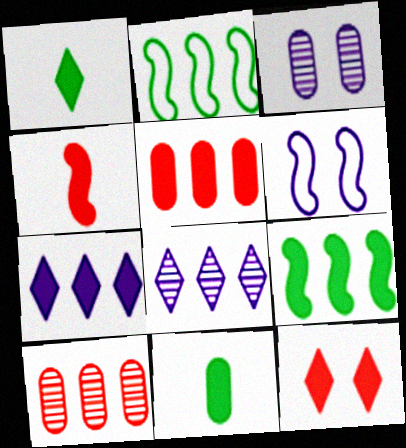[[1, 6, 10], 
[1, 7, 12], 
[2, 5, 8], 
[2, 7, 10], 
[4, 5, 12], 
[5, 7, 9]]